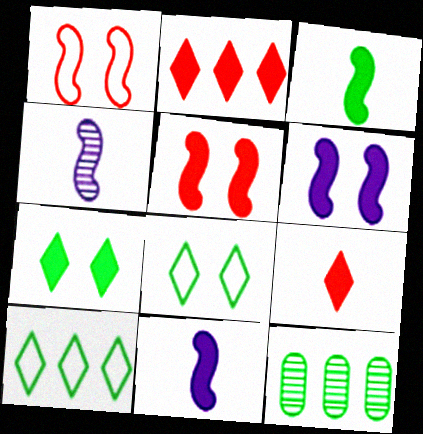[[3, 8, 12]]